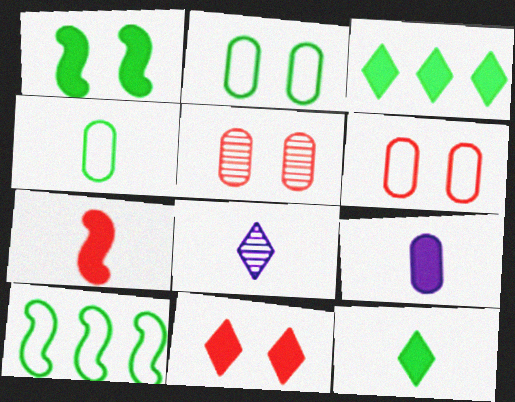[[4, 7, 8], 
[7, 9, 12]]